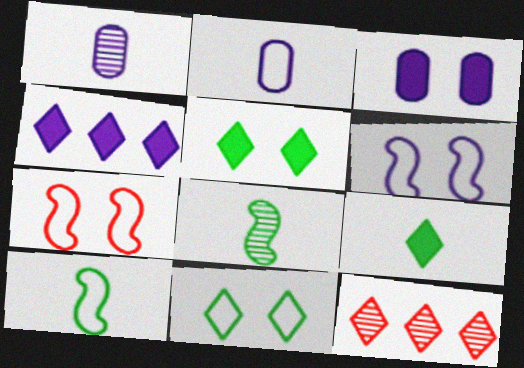[[1, 4, 6], 
[3, 10, 12]]